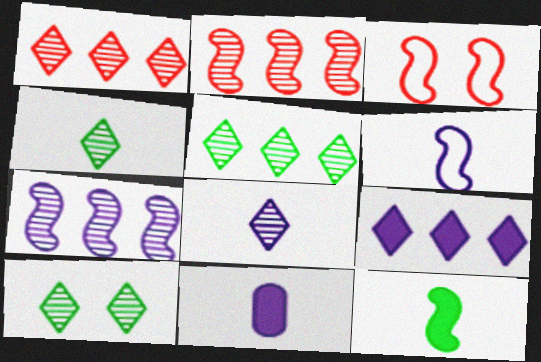[[1, 8, 10], 
[3, 5, 11], 
[3, 7, 12], 
[4, 5, 10], 
[6, 8, 11]]